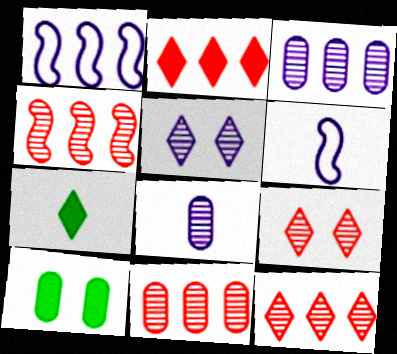[[4, 11, 12], 
[6, 10, 12]]